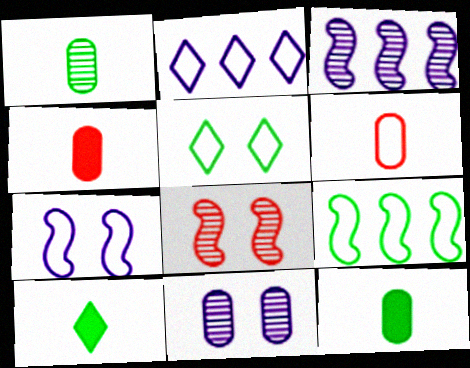[[2, 8, 12], 
[3, 4, 5]]